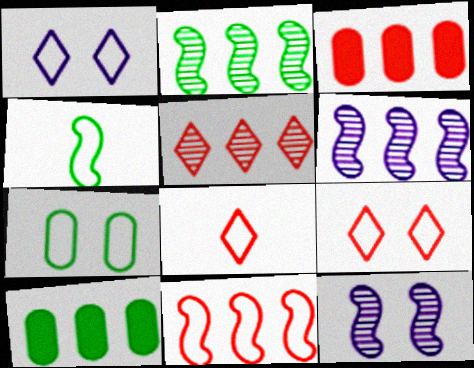[[3, 5, 11], 
[8, 10, 12]]